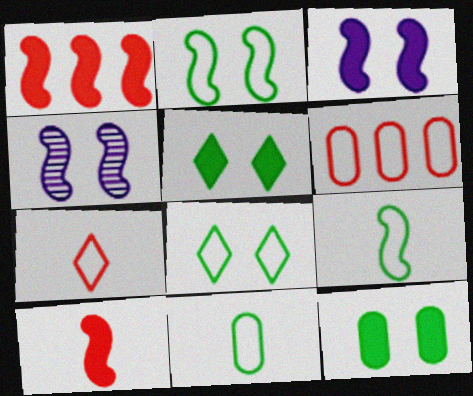[[1, 4, 9]]